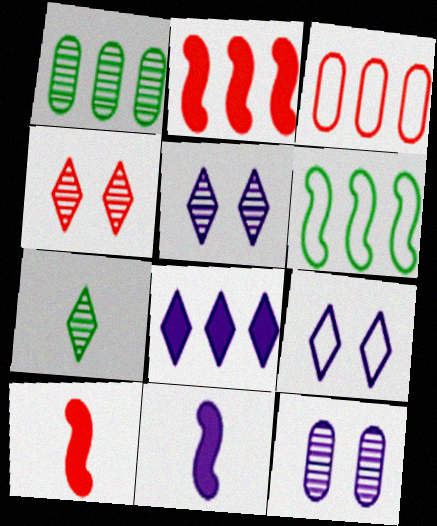[[1, 9, 10], 
[3, 4, 10]]